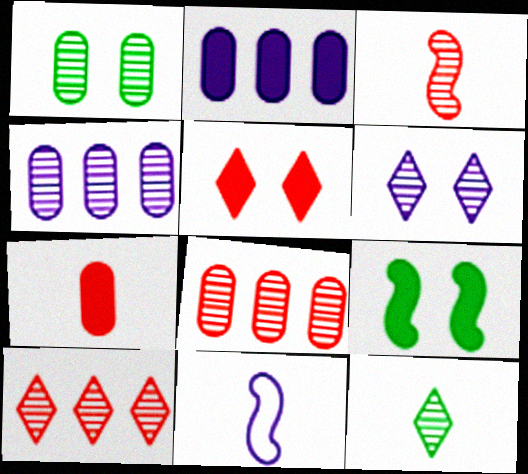[[2, 6, 11], 
[6, 10, 12], 
[7, 11, 12]]